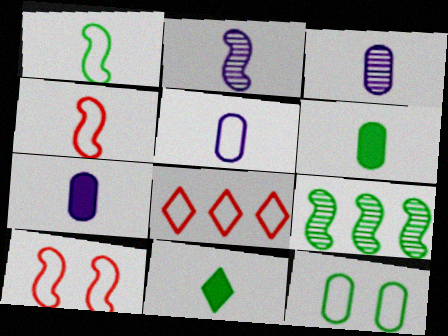[[3, 4, 11], 
[3, 5, 7], 
[9, 11, 12]]